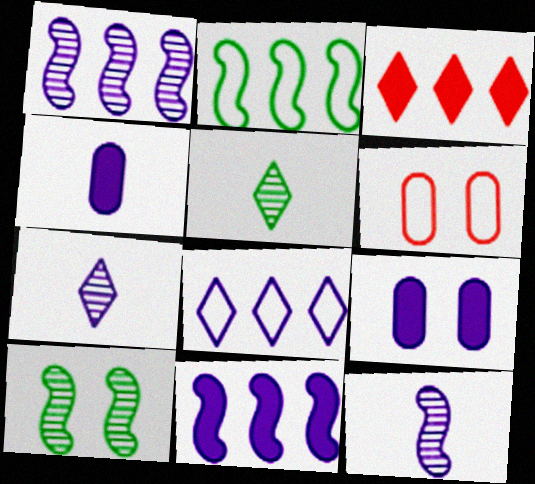[[5, 6, 11], 
[8, 9, 12]]